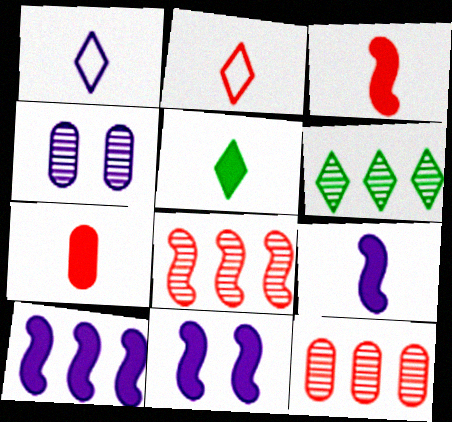[[1, 4, 10], 
[5, 7, 9], 
[9, 10, 11]]